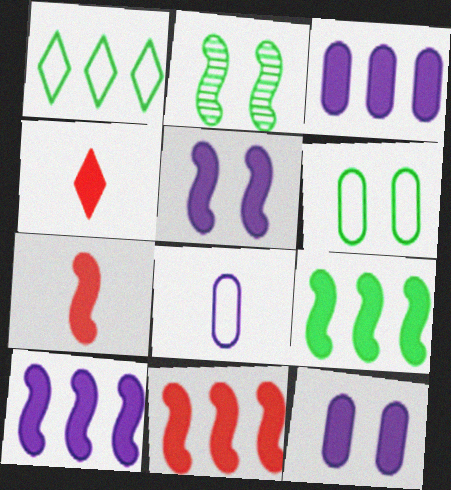[[4, 9, 12], 
[5, 7, 9], 
[9, 10, 11]]